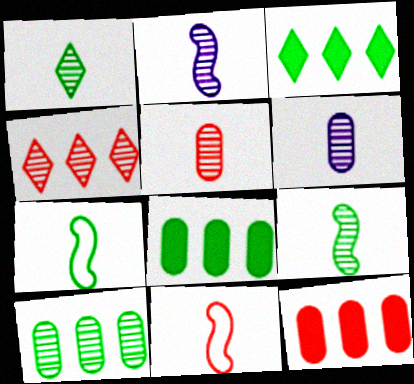[[1, 2, 5]]